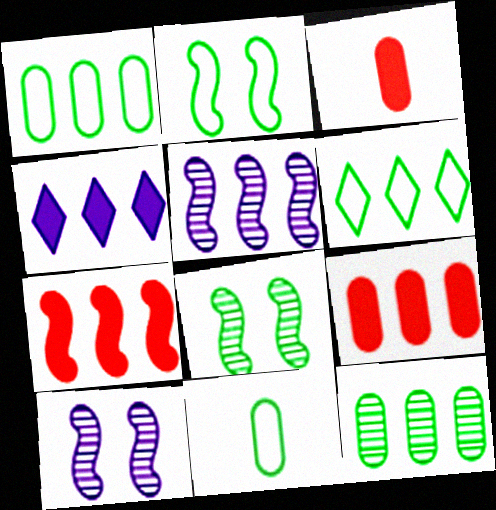[[2, 6, 11], 
[3, 6, 10], 
[5, 6, 9]]